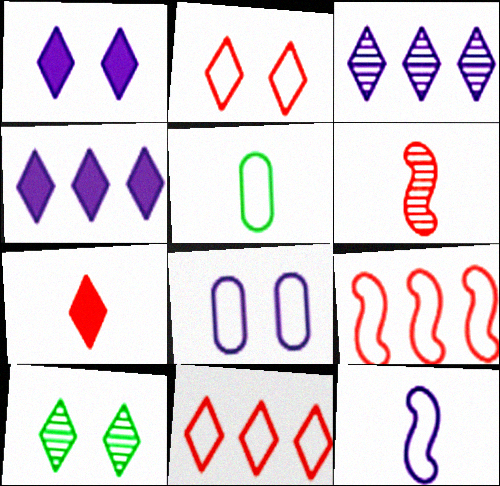[[1, 2, 10]]